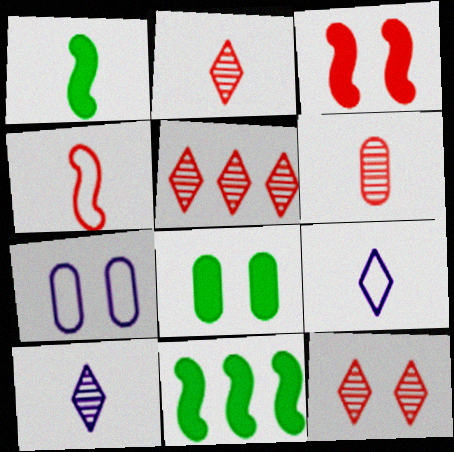[[1, 5, 7], 
[1, 6, 9], 
[2, 5, 12], 
[2, 7, 11]]